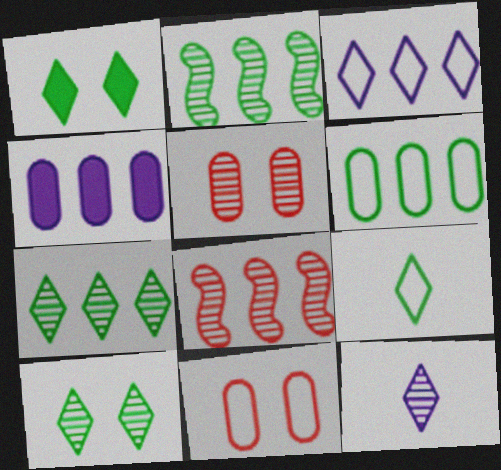[[1, 7, 9], 
[2, 5, 12]]